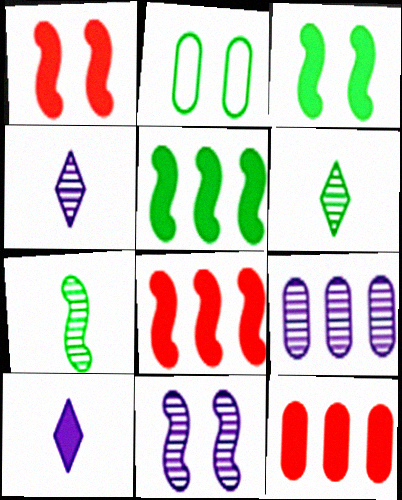[[2, 4, 8], 
[2, 5, 6], 
[3, 10, 12], 
[4, 9, 11]]